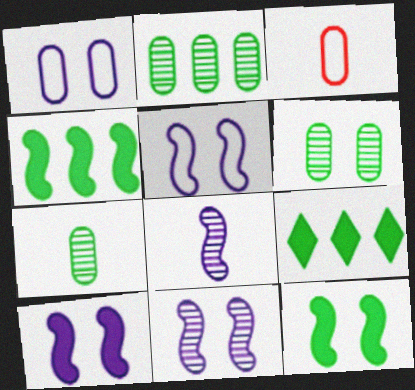[[2, 6, 7], 
[3, 9, 11], 
[5, 10, 11]]